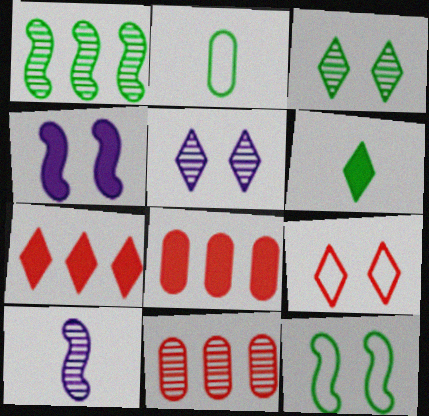[[3, 10, 11], 
[4, 6, 8]]